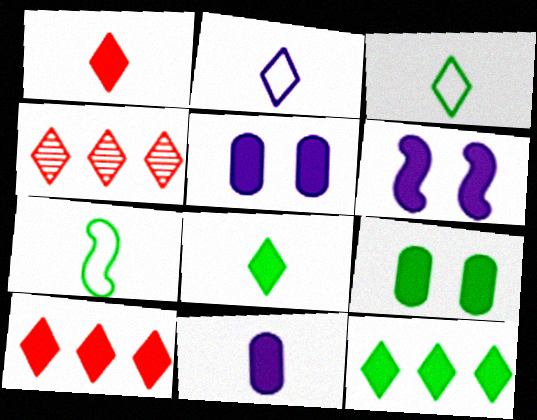[[4, 5, 7]]